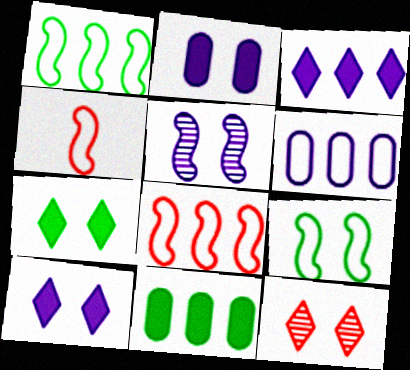[[2, 9, 12]]